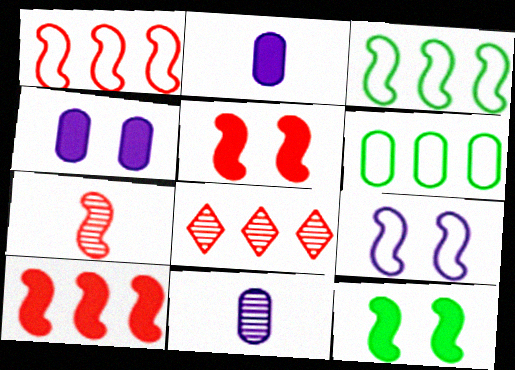[[1, 5, 7]]